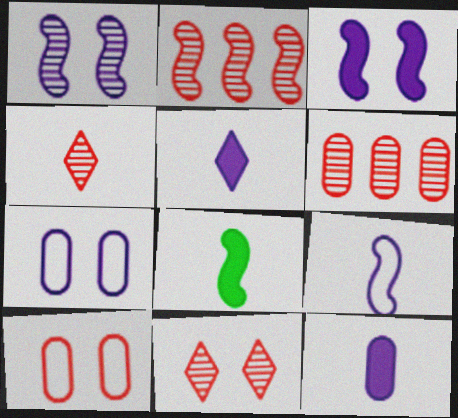[]